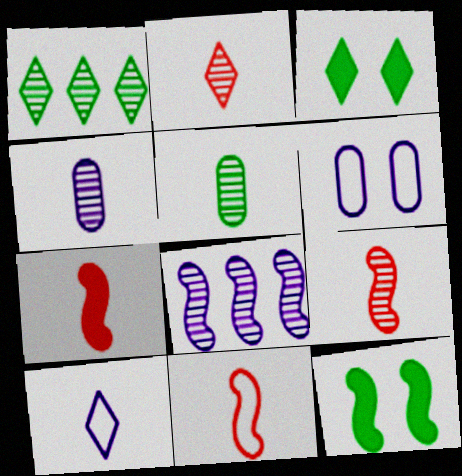[[1, 6, 7], 
[5, 7, 10], 
[7, 9, 11], 
[8, 11, 12]]